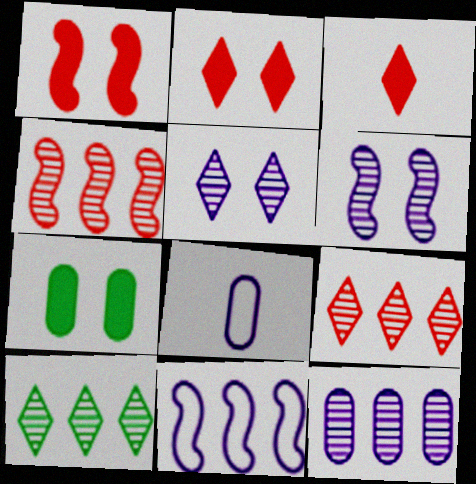[[1, 8, 10], 
[4, 10, 12]]